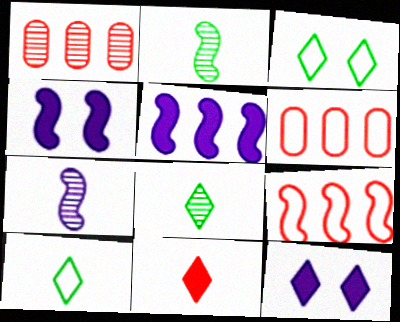[[1, 4, 10], 
[2, 4, 9], 
[2, 6, 12], 
[4, 6, 8]]